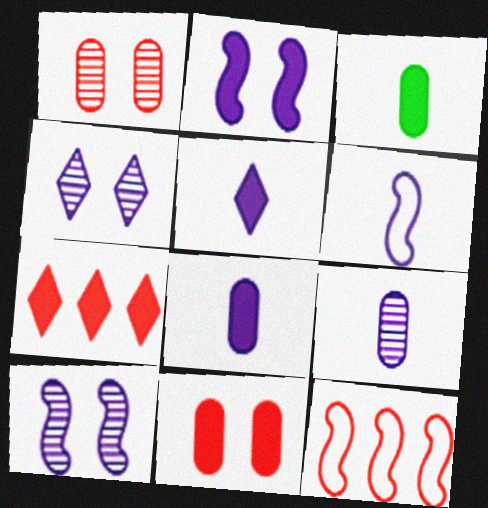[[2, 3, 7], 
[3, 4, 12], 
[5, 6, 9]]